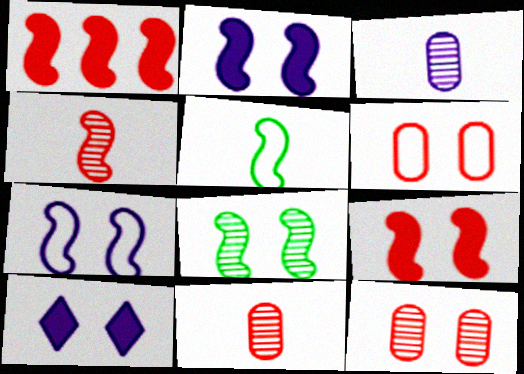[[6, 8, 10], 
[7, 8, 9]]